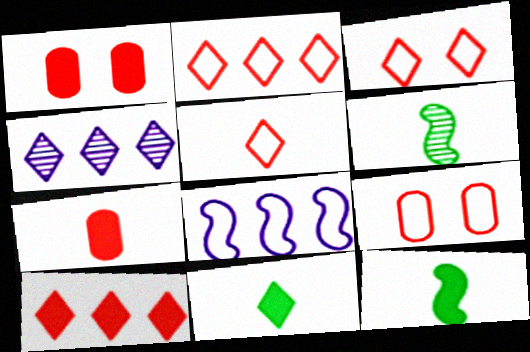[[2, 3, 5], 
[3, 4, 11], 
[4, 9, 12]]